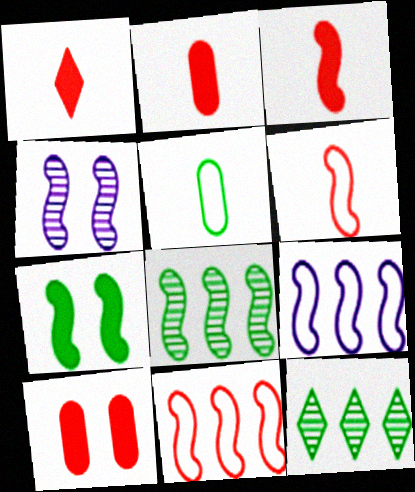[[1, 2, 3], 
[5, 7, 12]]